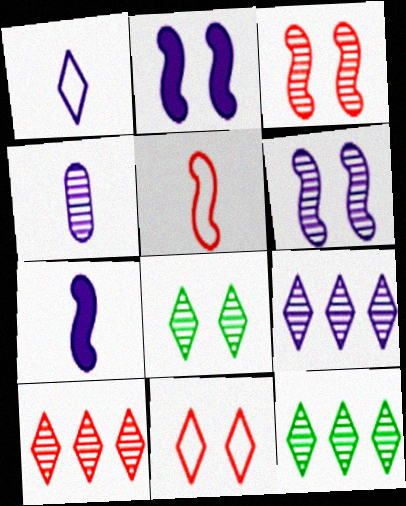[[1, 4, 7], 
[3, 4, 12], 
[4, 6, 9], 
[9, 10, 12]]